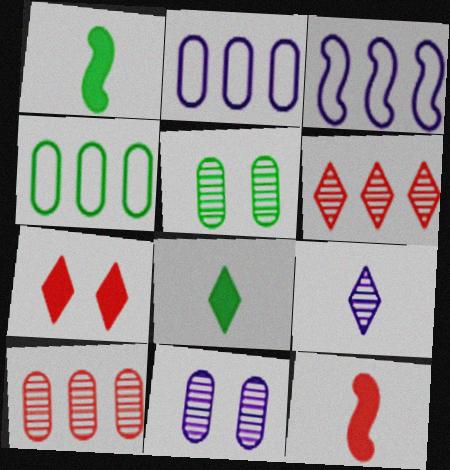[]